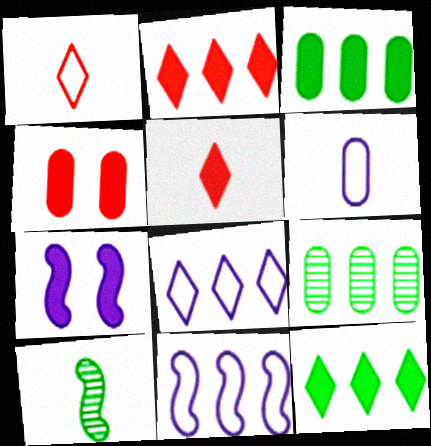[[1, 7, 9], 
[2, 9, 11], 
[3, 5, 7], 
[4, 6, 9], 
[4, 8, 10], 
[5, 6, 10]]